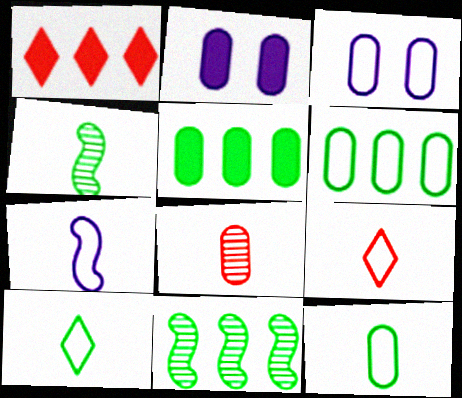[[1, 3, 4], 
[2, 6, 8], 
[2, 9, 11], 
[3, 5, 8], 
[7, 9, 12]]